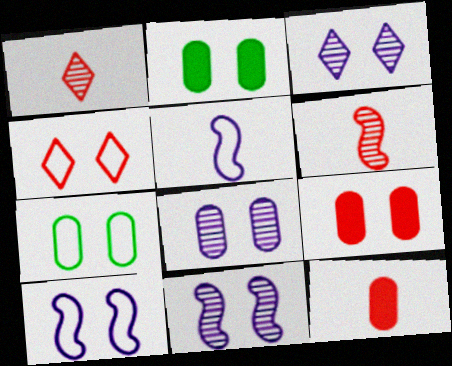[[2, 4, 11], 
[3, 8, 11], 
[4, 7, 10], 
[7, 8, 9]]